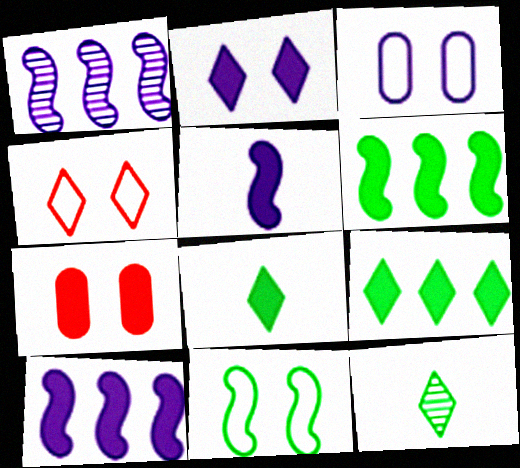[[3, 4, 11], 
[5, 7, 9], 
[7, 8, 10]]